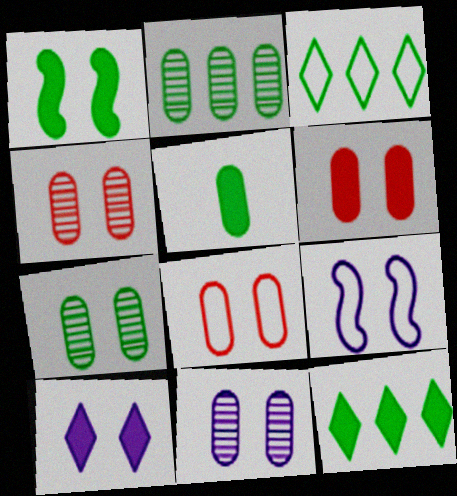[[1, 5, 12], 
[1, 6, 10], 
[4, 6, 8], 
[4, 7, 11], 
[9, 10, 11]]